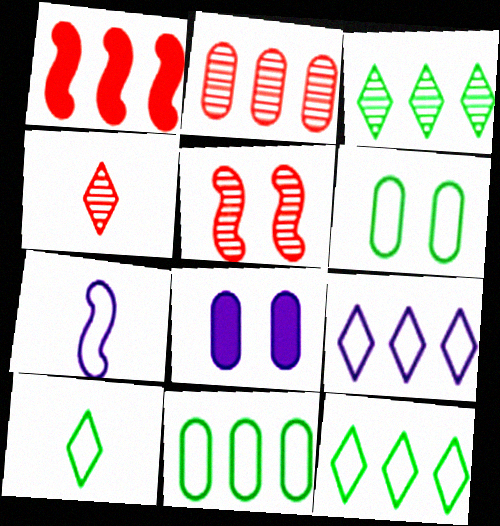[[2, 4, 5]]